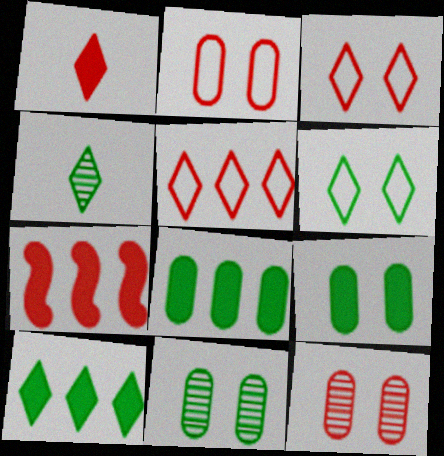[[4, 6, 10]]